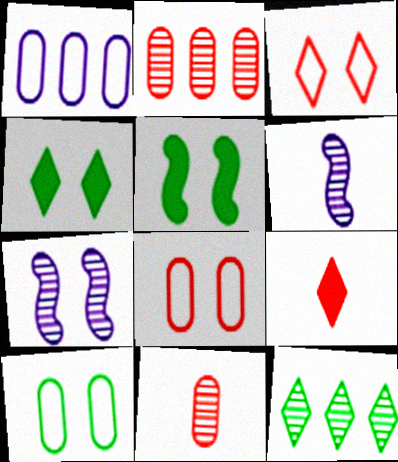[[4, 7, 8], 
[7, 11, 12]]